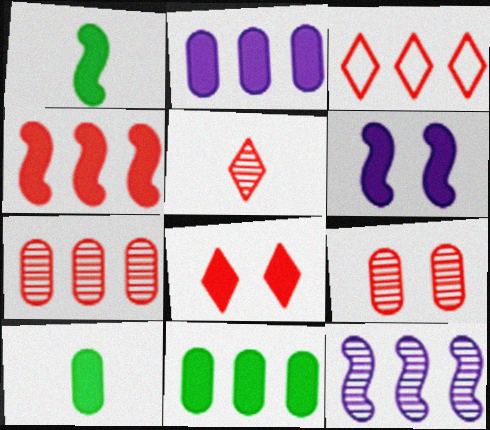[[1, 2, 8], 
[1, 4, 6], 
[3, 4, 7], 
[3, 5, 8], 
[3, 11, 12]]